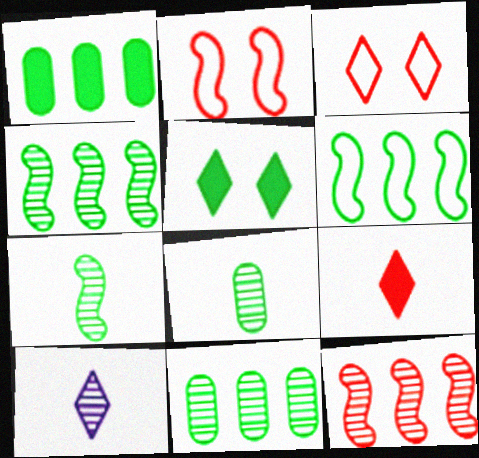[[1, 2, 10], 
[5, 6, 8]]